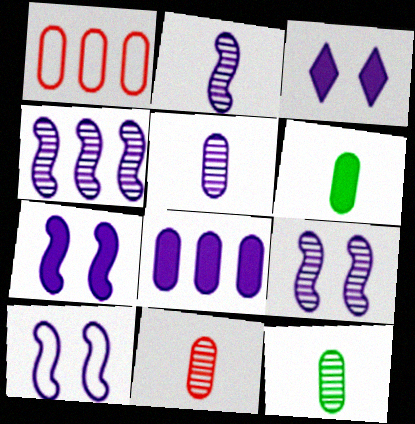[[2, 4, 9], 
[5, 11, 12], 
[7, 9, 10]]